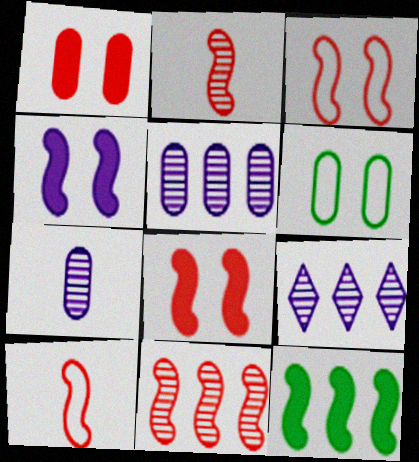[[8, 10, 11]]